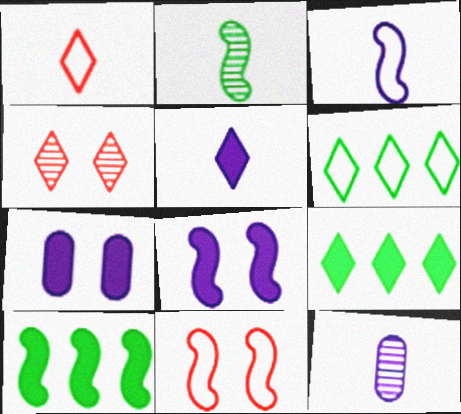[[3, 5, 12], 
[4, 5, 6], 
[9, 11, 12]]